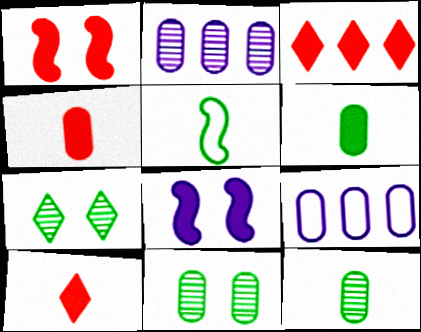[[1, 3, 4], 
[3, 6, 8], 
[4, 9, 11]]